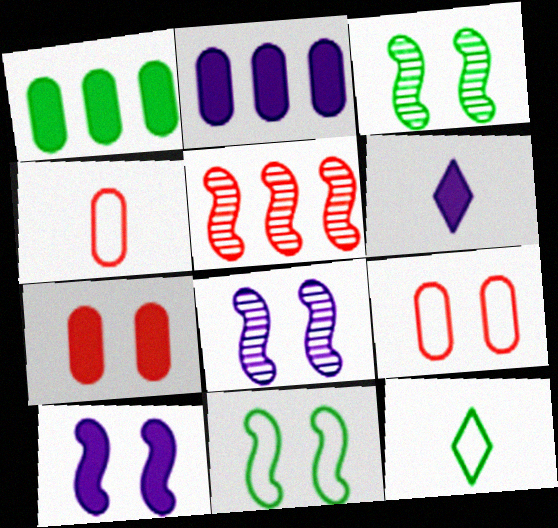[[1, 3, 12], 
[2, 6, 10]]